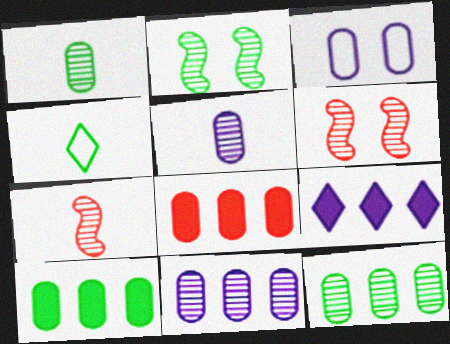[[1, 3, 8], 
[2, 4, 10]]